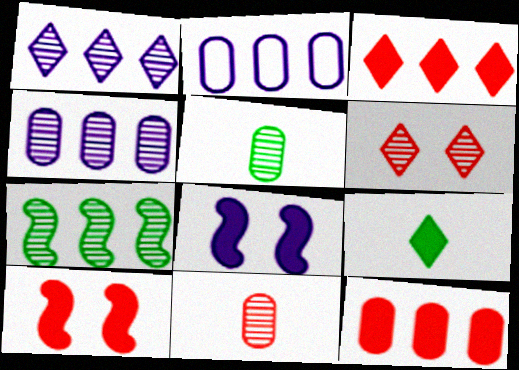[[2, 3, 7], 
[8, 9, 12]]